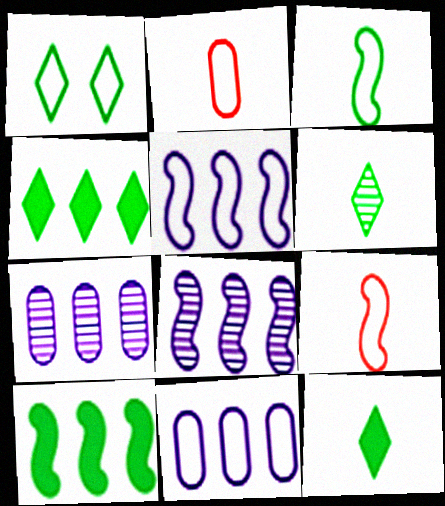[[1, 2, 5], 
[1, 4, 6], 
[1, 9, 11]]